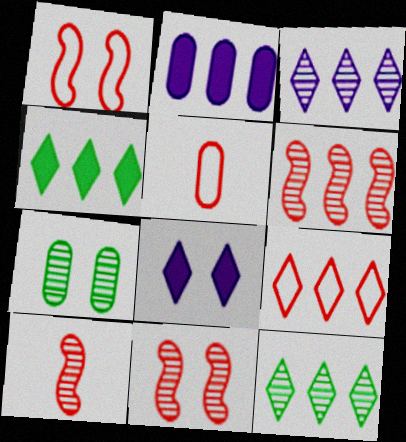[[1, 5, 9], 
[1, 7, 8], 
[2, 5, 7], 
[3, 4, 9], 
[3, 7, 10], 
[6, 10, 11]]